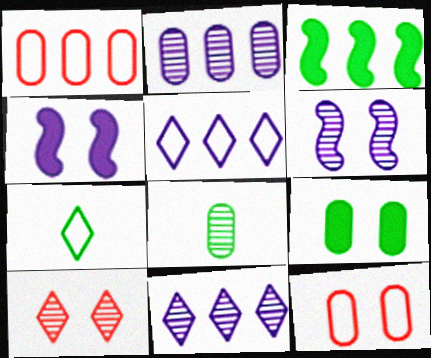[[1, 3, 11]]